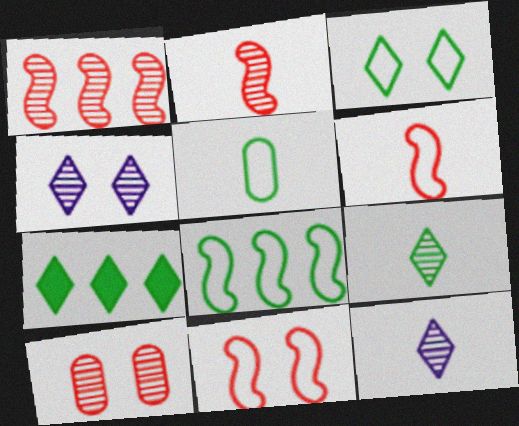[[3, 5, 8], 
[3, 7, 9]]